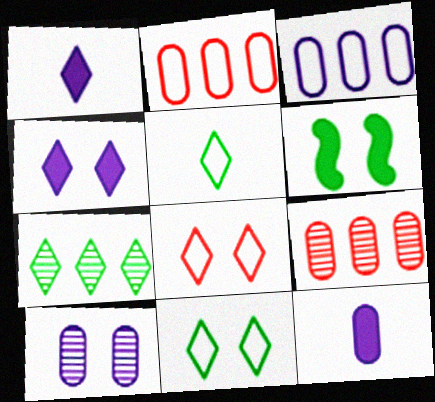[[1, 7, 8], 
[3, 10, 12], 
[6, 8, 10]]